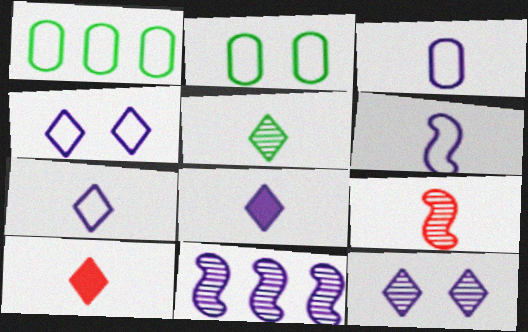[[2, 10, 11], 
[3, 6, 7], 
[5, 7, 10]]